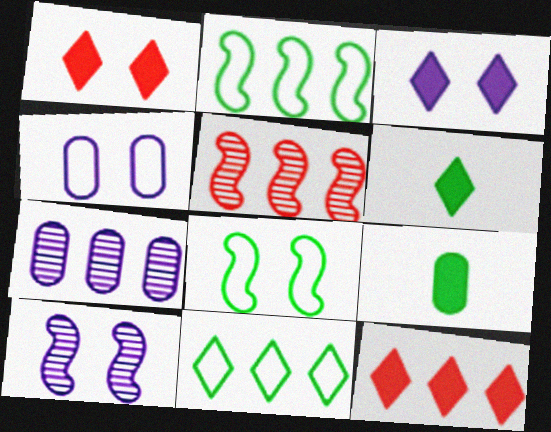[[2, 7, 12], 
[3, 4, 10], 
[3, 6, 12], 
[4, 5, 6]]